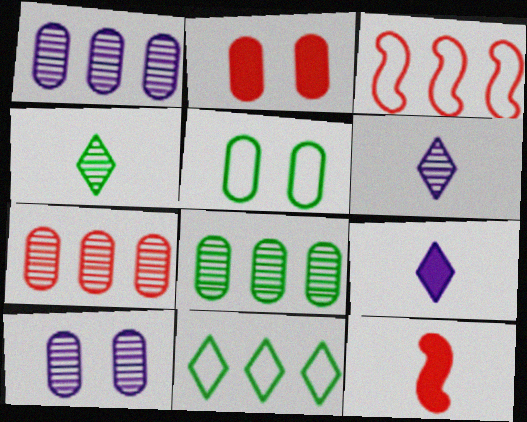[[1, 7, 8], 
[2, 5, 10], 
[10, 11, 12]]